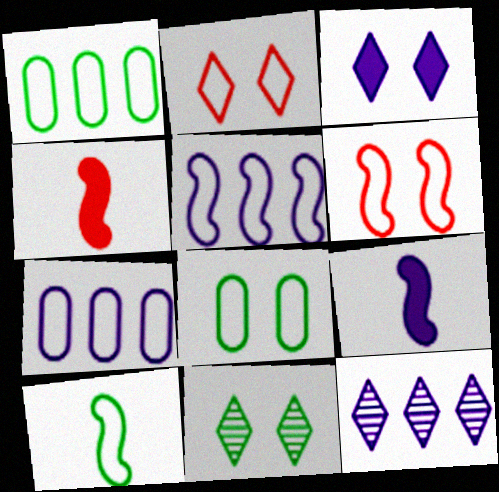[[2, 3, 11], 
[2, 7, 10], 
[4, 7, 11], 
[4, 8, 12], 
[5, 6, 10]]